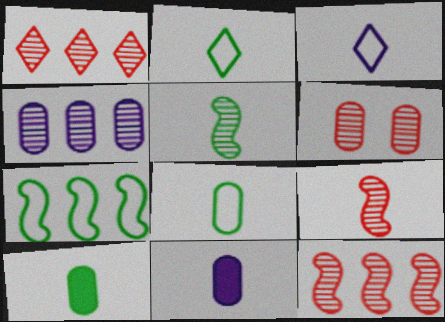[[1, 6, 9], 
[2, 5, 10], 
[2, 9, 11], 
[3, 9, 10]]